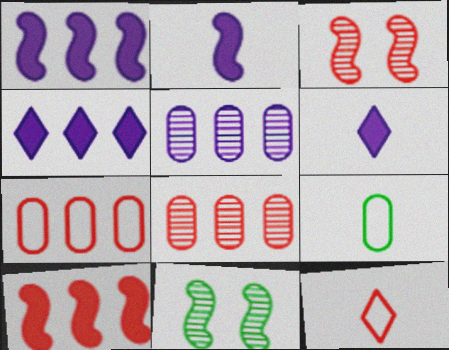[[3, 4, 9], 
[6, 7, 11]]